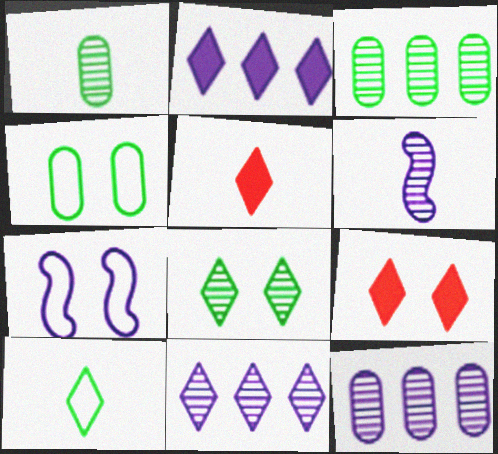[[3, 5, 7], 
[9, 10, 11]]